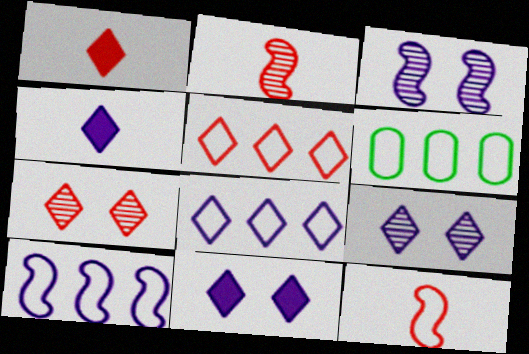[[1, 3, 6], 
[1, 5, 7], 
[2, 6, 11], 
[4, 8, 9], 
[5, 6, 10]]